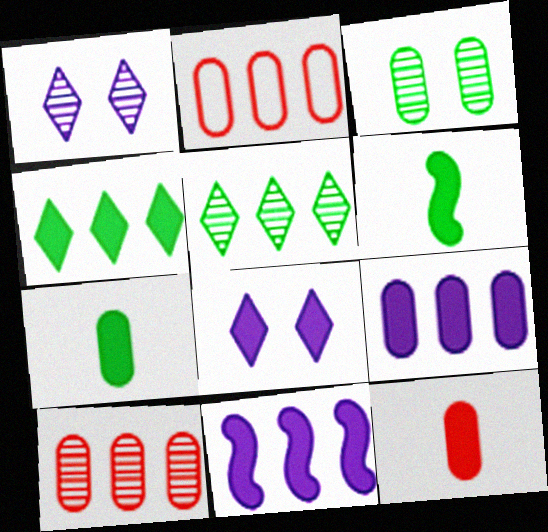[[1, 2, 6], 
[2, 5, 11]]